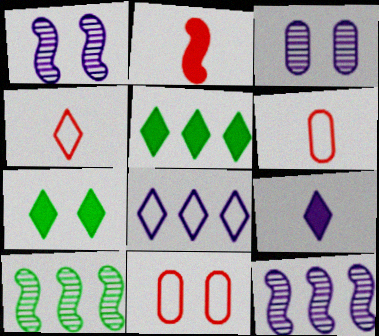[[1, 5, 6], 
[1, 7, 11], 
[6, 7, 12], 
[9, 10, 11]]